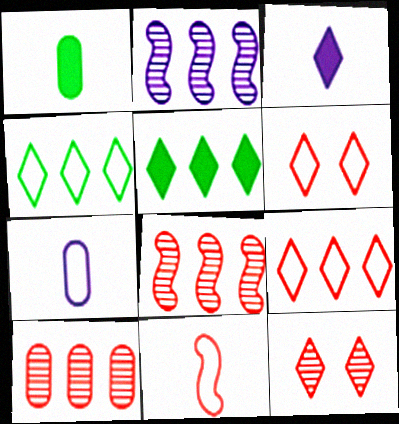[[1, 2, 6], 
[3, 4, 12]]